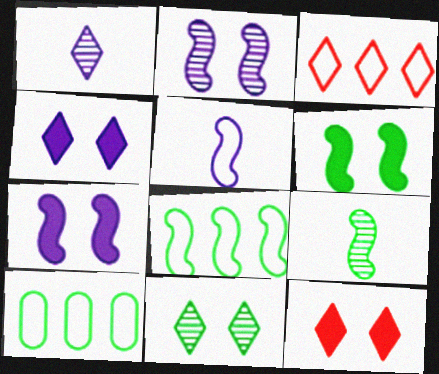[[6, 8, 9]]